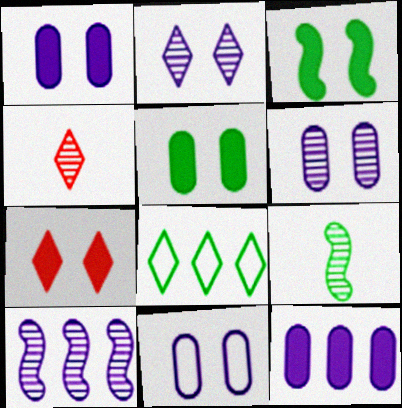[[1, 3, 7], 
[1, 6, 11], 
[5, 8, 9]]